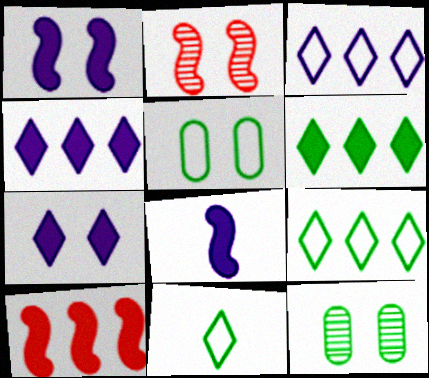[[2, 5, 7]]